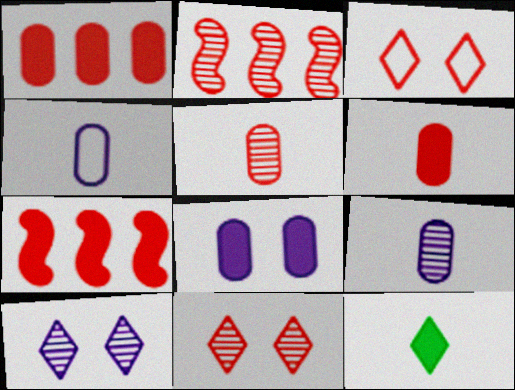[[2, 3, 6], 
[2, 5, 11], 
[3, 5, 7], 
[7, 8, 12]]